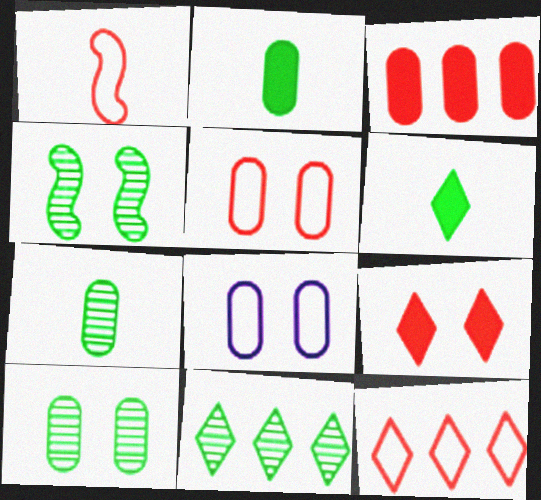[[1, 5, 12], 
[3, 7, 8], 
[4, 7, 11], 
[4, 8, 9]]